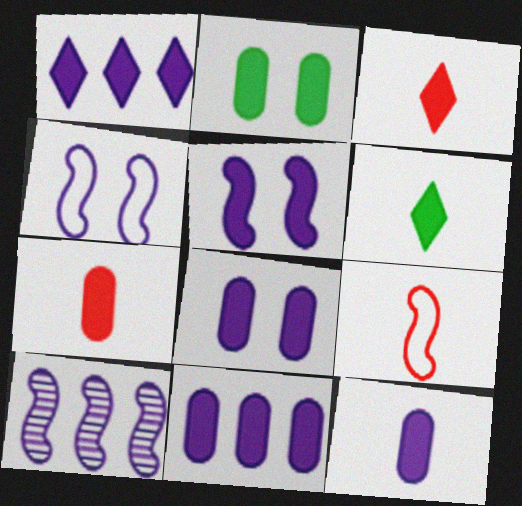[[1, 5, 12], 
[2, 7, 11], 
[8, 11, 12]]